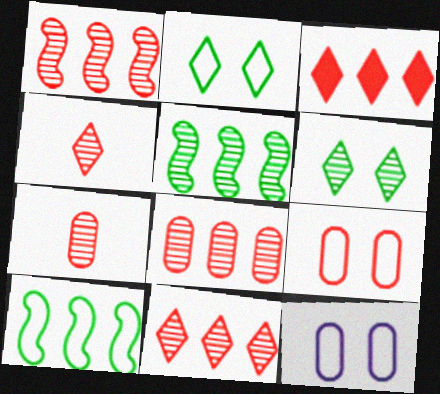[[1, 8, 11]]